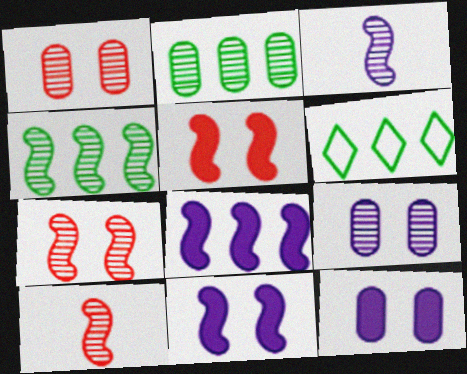[[3, 4, 7], 
[6, 10, 12]]